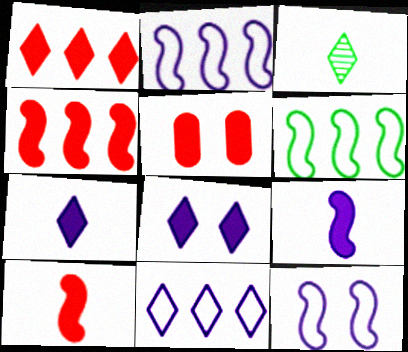[[1, 5, 10], 
[2, 3, 5]]